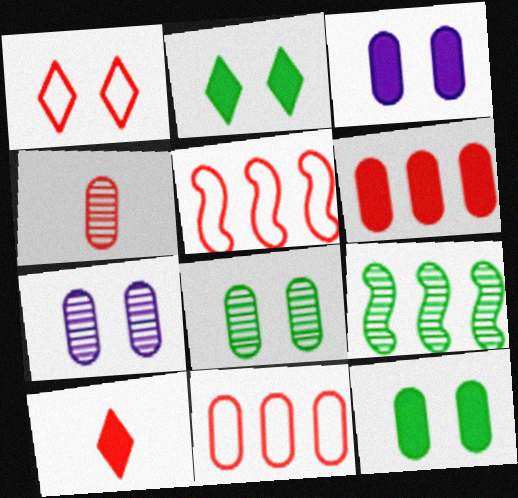[]